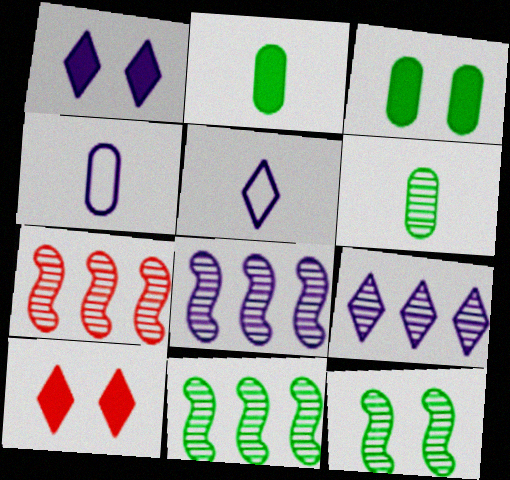[[1, 4, 8], 
[1, 5, 9], 
[3, 5, 7], 
[4, 10, 11], 
[7, 8, 11]]